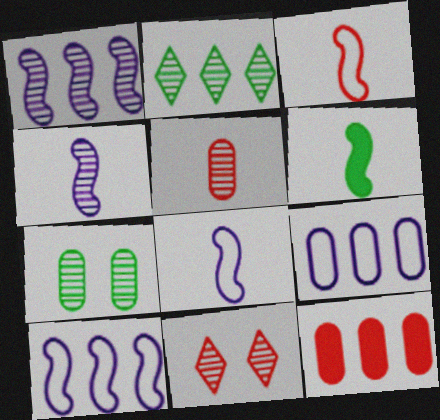[[2, 10, 12], 
[3, 4, 6], 
[3, 11, 12], 
[6, 9, 11]]